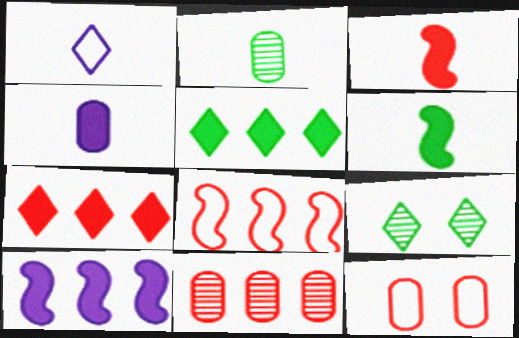[[1, 2, 3], 
[1, 7, 9], 
[4, 8, 9], 
[7, 8, 11]]